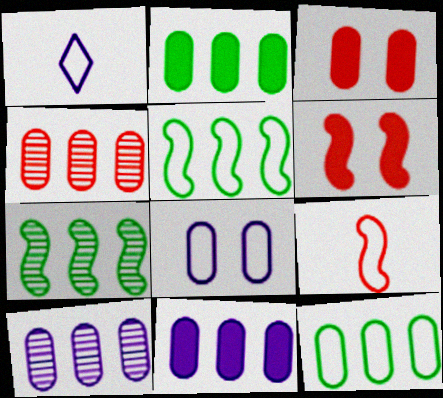[[1, 3, 7], 
[4, 11, 12]]